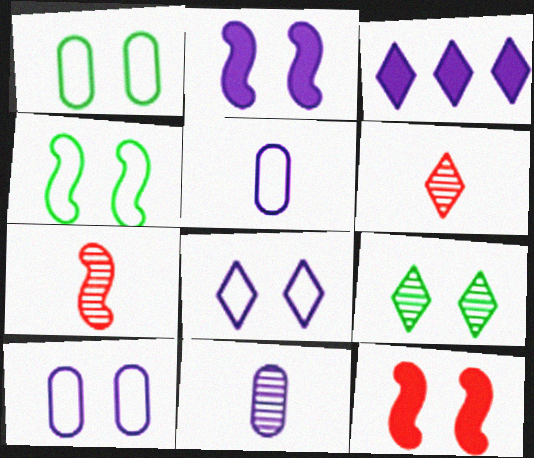[[1, 3, 7], 
[9, 10, 12]]